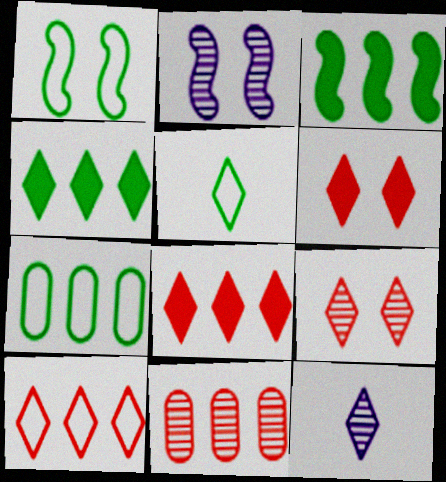[[1, 5, 7]]